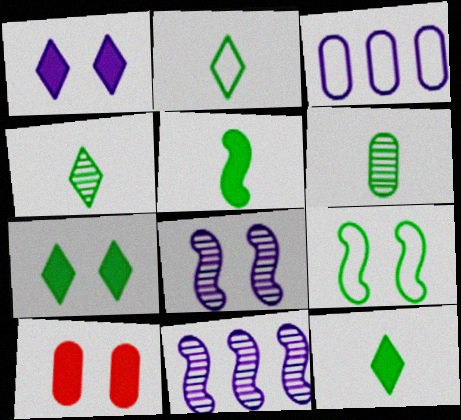[[2, 4, 12], 
[2, 5, 6], 
[2, 10, 11], 
[3, 6, 10]]